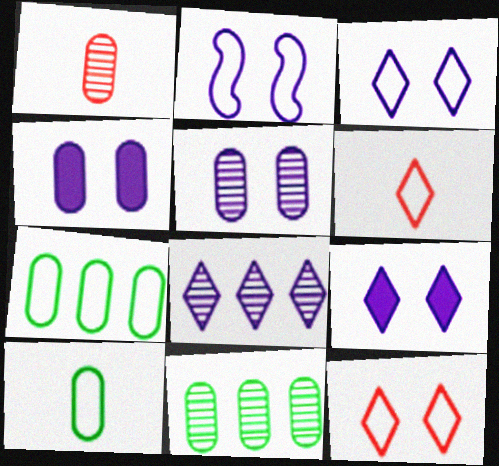[[1, 4, 7], 
[1, 5, 11], 
[2, 5, 9], 
[2, 6, 7]]